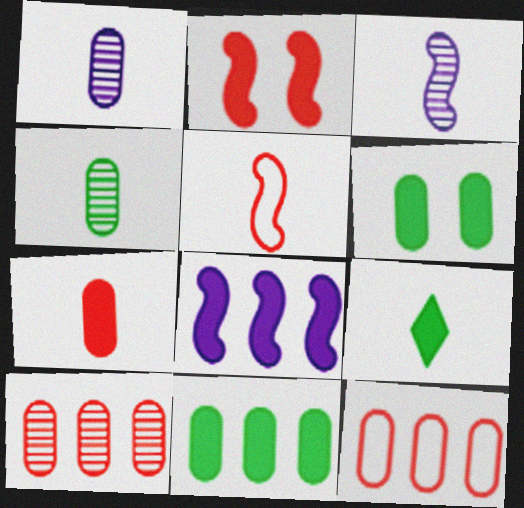[[1, 5, 9], 
[1, 6, 12]]